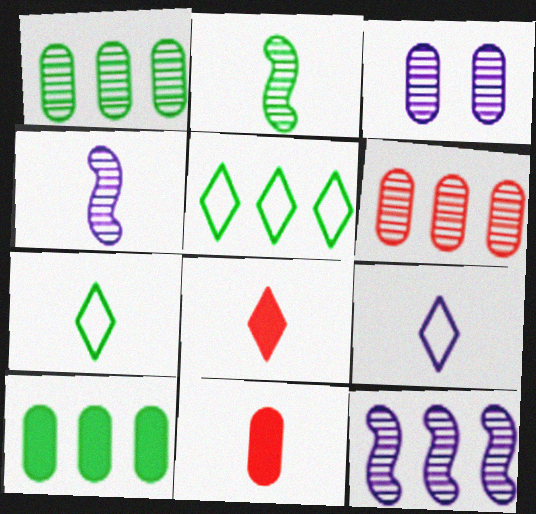[[2, 9, 11], 
[4, 7, 11]]